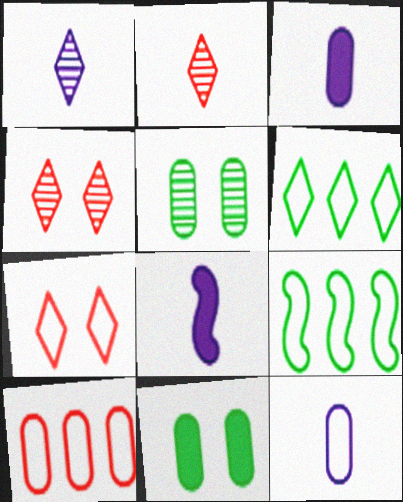[[1, 8, 12], 
[3, 4, 9], 
[3, 5, 10], 
[7, 9, 12]]